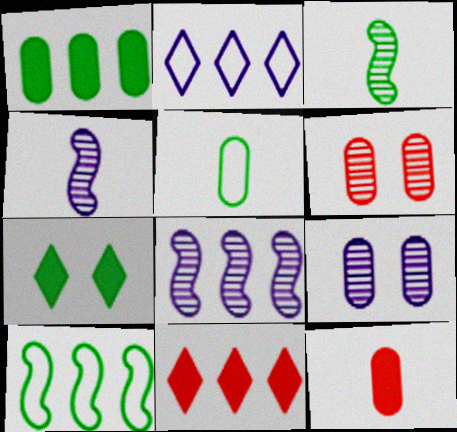[]